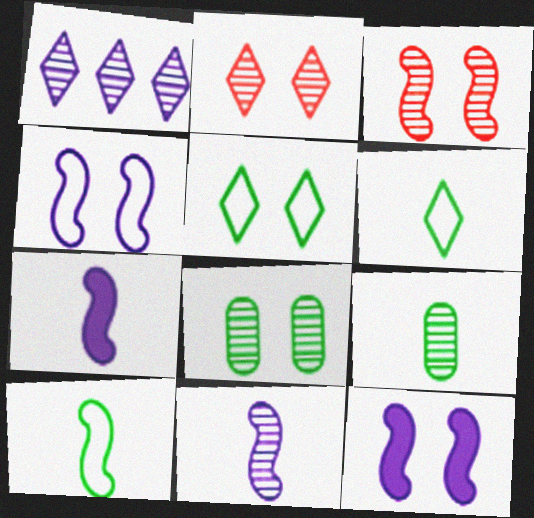[[1, 3, 9]]